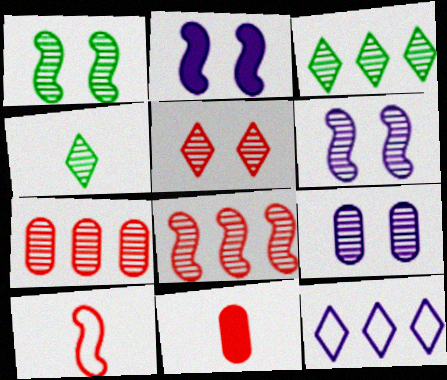[[1, 5, 9], 
[1, 11, 12], 
[4, 6, 7], 
[4, 8, 9]]